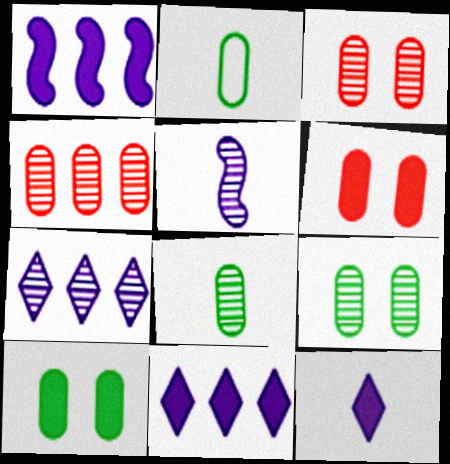[]